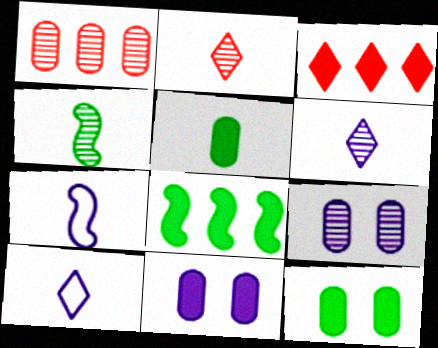[[2, 5, 7]]